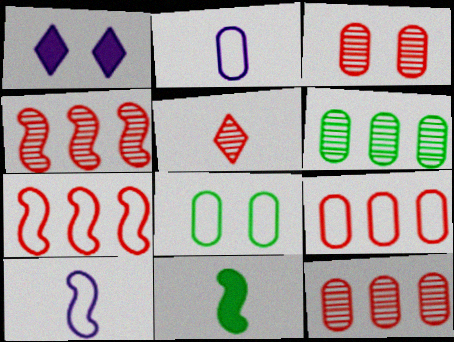[[2, 5, 11], 
[2, 8, 9], 
[3, 4, 5]]